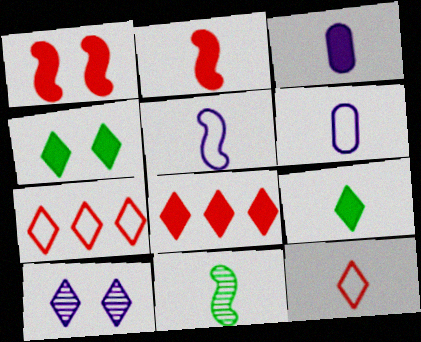[[2, 3, 9], 
[2, 5, 11], 
[3, 11, 12], 
[7, 9, 10]]